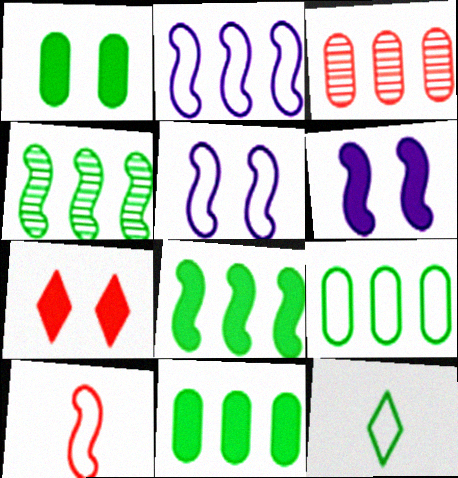[[1, 4, 12], 
[1, 6, 7], 
[3, 6, 12], 
[3, 7, 10], 
[4, 6, 10]]